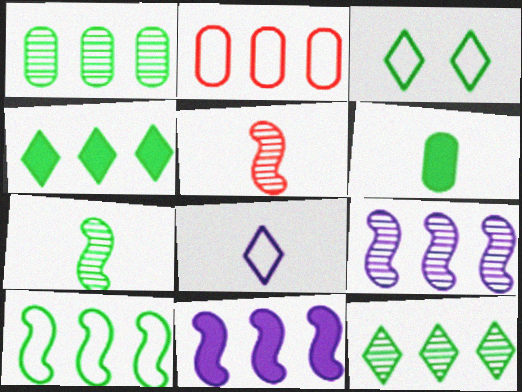[[1, 4, 10], 
[2, 4, 9], 
[2, 11, 12], 
[5, 6, 8]]